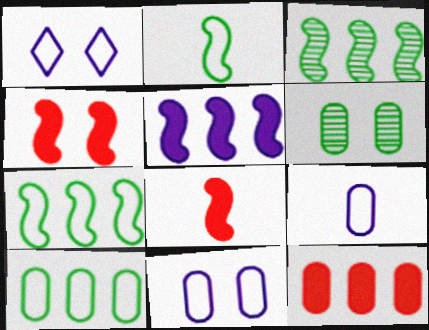[[1, 4, 6], 
[6, 9, 12]]